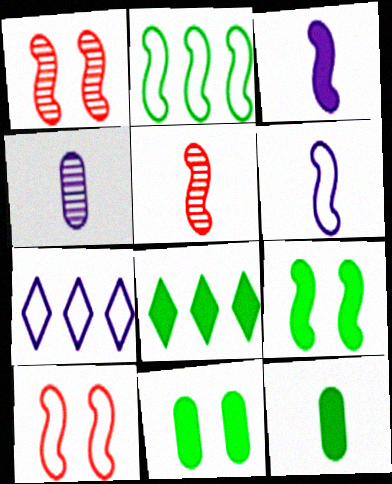[[1, 2, 3], 
[1, 7, 12], 
[2, 6, 10], 
[4, 8, 10], 
[5, 7, 11], 
[8, 9, 12]]